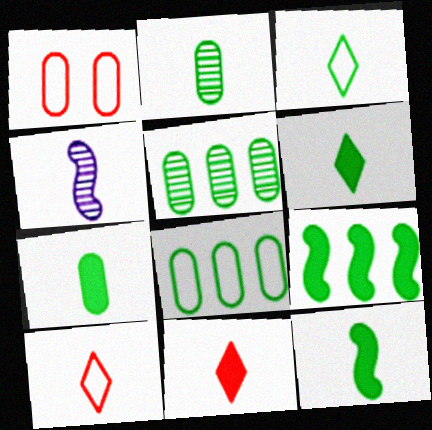[[2, 3, 12], 
[4, 7, 10], 
[6, 7, 12]]